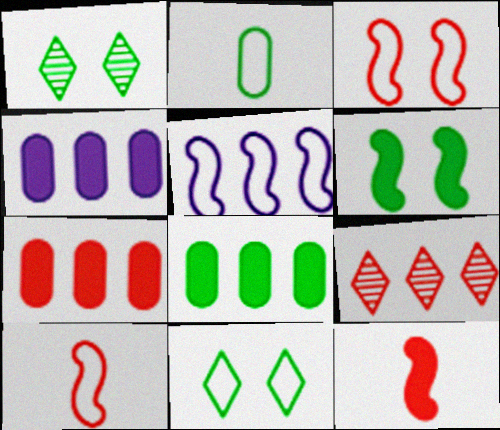[[1, 4, 10], 
[4, 7, 8], 
[5, 8, 9]]